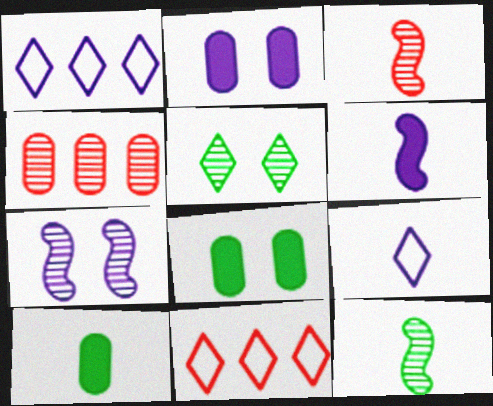[[1, 3, 8], 
[2, 11, 12], 
[3, 9, 10], 
[7, 10, 11]]